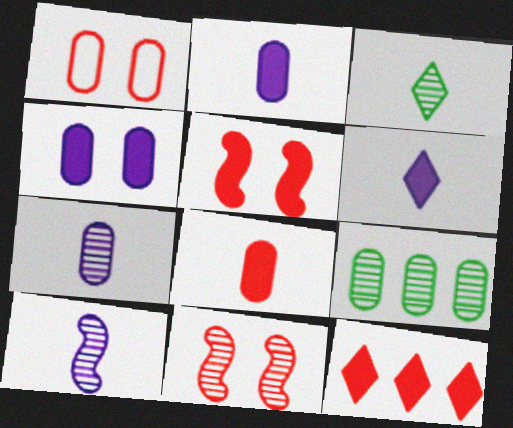[[1, 2, 9], 
[5, 8, 12]]